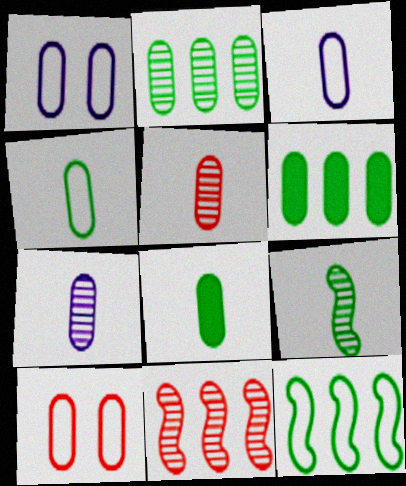[[1, 5, 6], 
[3, 5, 8], 
[6, 7, 10]]